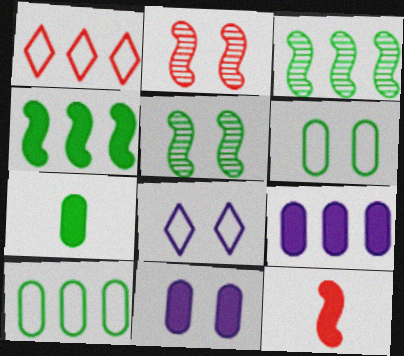[[1, 3, 9]]